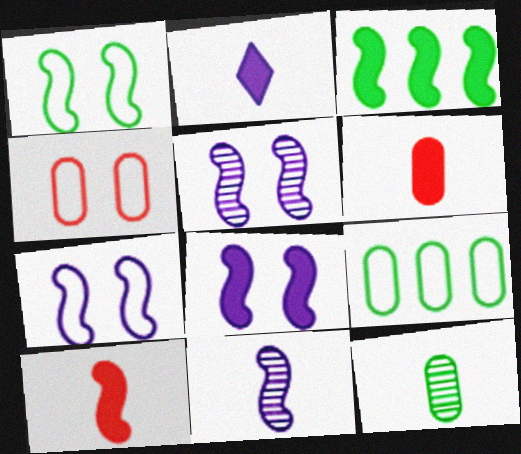[[3, 8, 10], 
[5, 7, 8]]